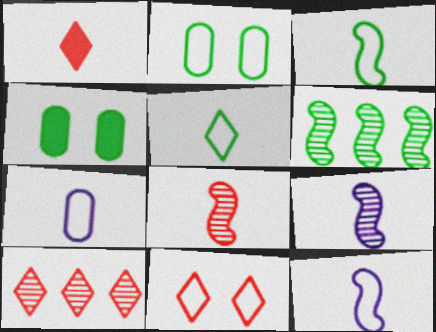[[1, 10, 11], 
[4, 5, 6], 
[4, 10, 12]]